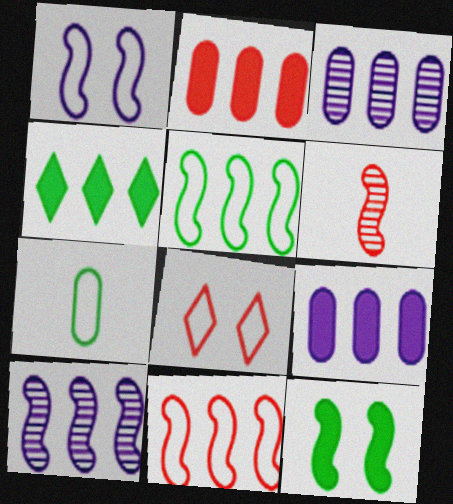[[2, 6, 8], 
[3, 4, 11]]